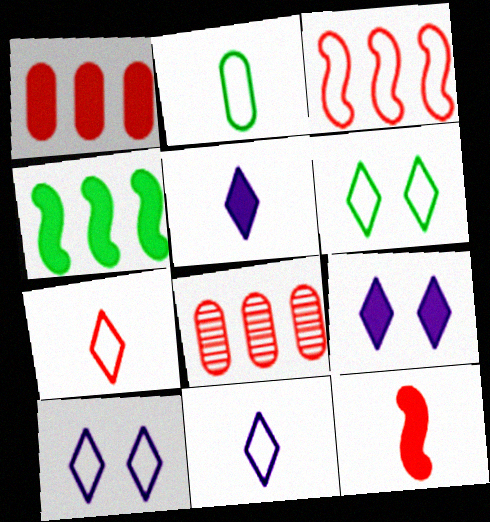[[2, 3, 10]]